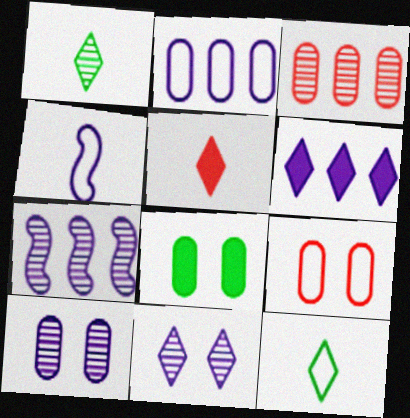[[2, 6, 7], 
[4, 6, 10], 
[8, 9, 10]]